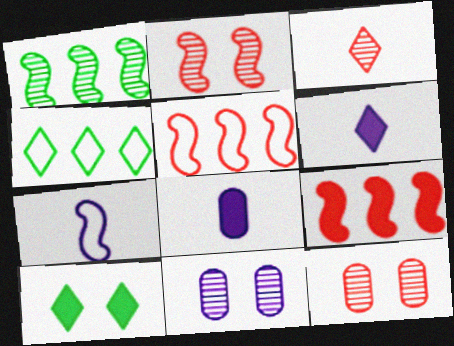[[1, 3, 11], 
[2, 4, 8], 
[8, 9, 10]]